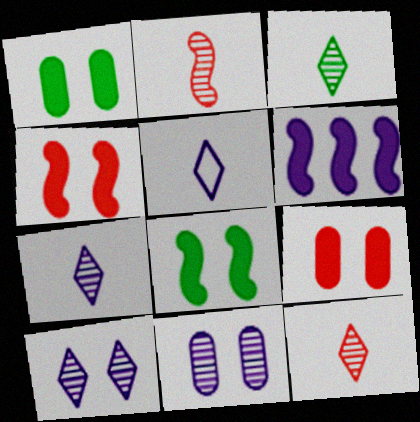[[3, 7, 12], 
[5, 6, 11]]